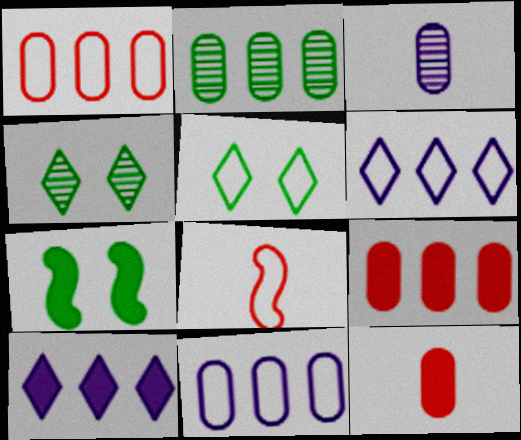[[2, 9, 11], 
[5, 8, 11], 
[7, 10, 12]]